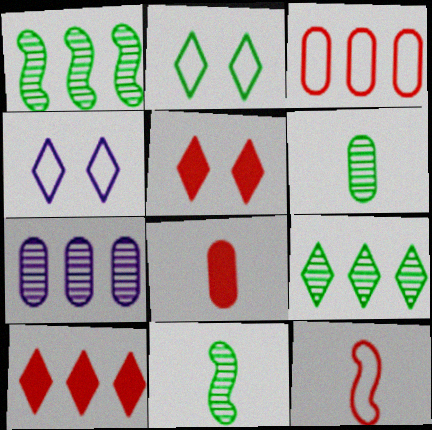[[1, 4, 8]]